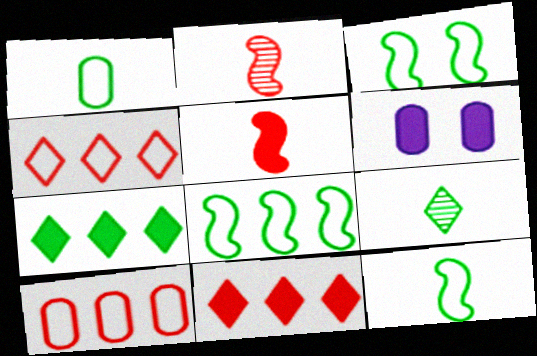[[3, 8, 12], 
[5, 6, 7]]